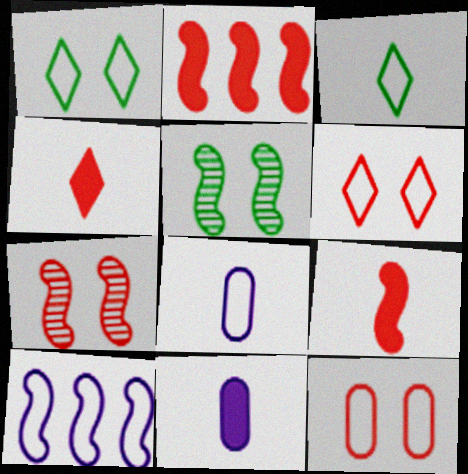[[3, 10, 12], 
[5, 9, 10]]